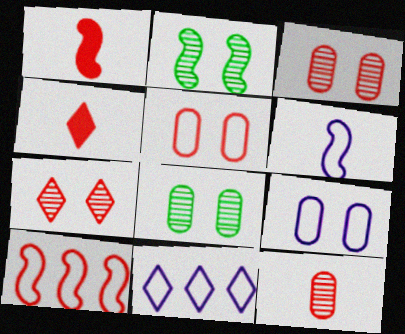[[1, 8, 11], 
[3, 4, 10], 
[6, 9, 11]]